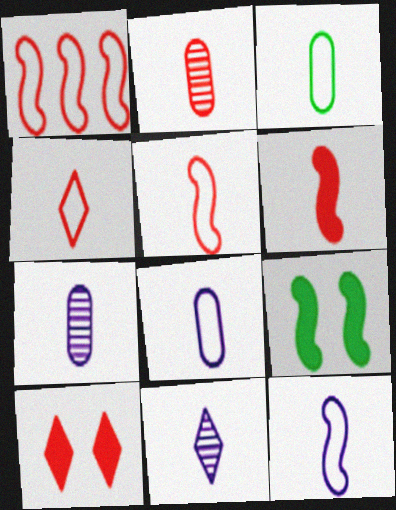[[1, 2, 10], 
[2, 4, 6], 
[3, 4, 12], 
[3, 6, 11]]